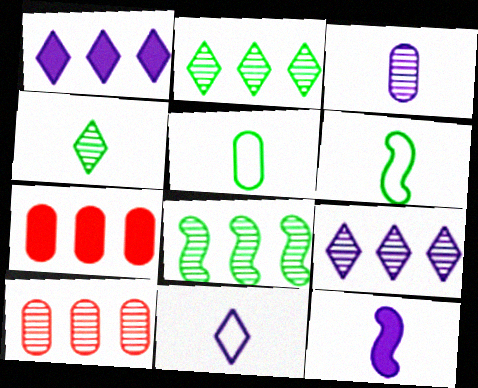[[3, 11, 12], 
[8, 9, 10]]